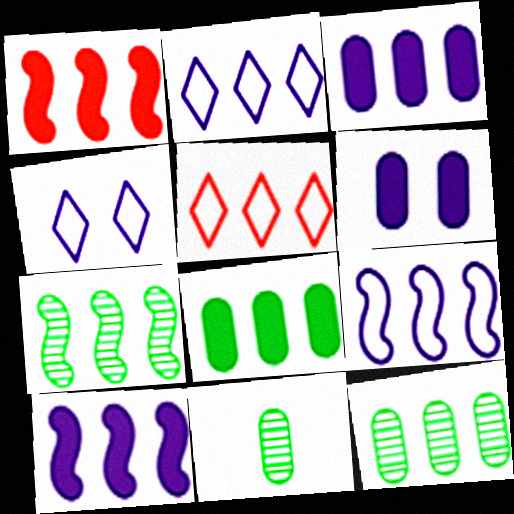[[1, 2, 12], 
[1, 4, 11], 
[1, 7, 9], 
[3, 5, 7], 
[5, 10, 12]]